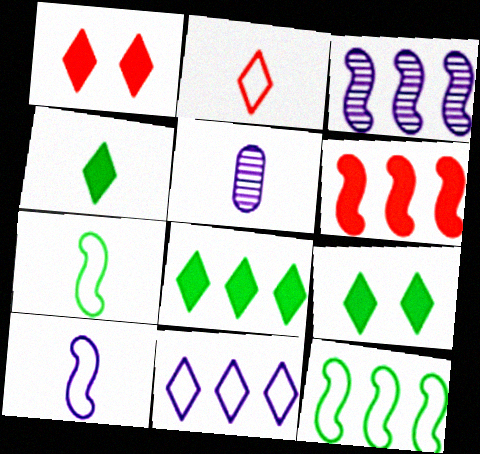[[1, 5, 12], 
[3, 6, 12], 
[4, 8, 9]]